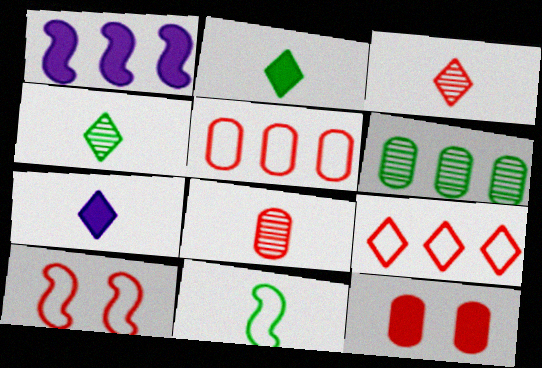[[1, 2, 12], 
[1, 6, 9], 
[5, 8, 12], 
[6, 7, 10], 
[7, 8, 11]]